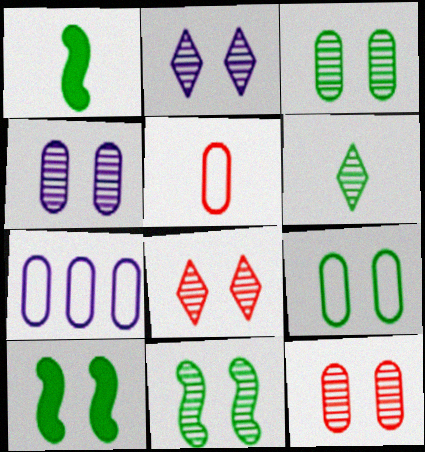[[1, 7, 8], 
[2, 11, 12], 
[3, 4, 12], 
[4, 8, 11], 
[5, 7, 9]]